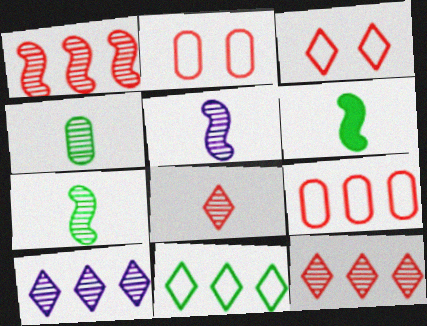[[2, 6, 10], 
[4, 5, 8]]